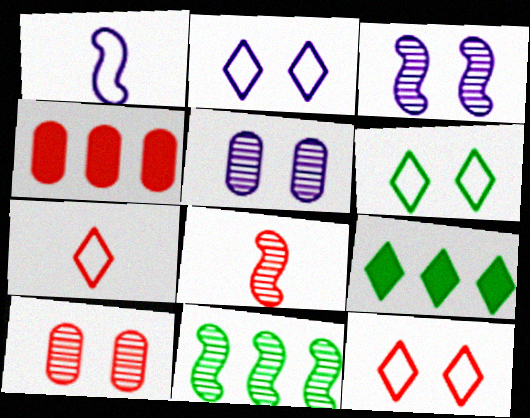[[1, 9, 10], 
[2, 6, 12], 
[3, 8, 11], 
[4, 8, 12]]